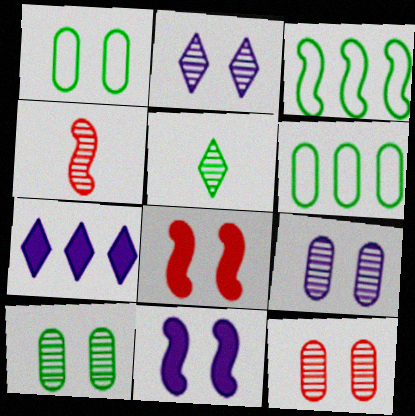[[1, 2, 8], 
[1, 4, 7], 
[3, 4, 11], 
[9, 10, 12]]